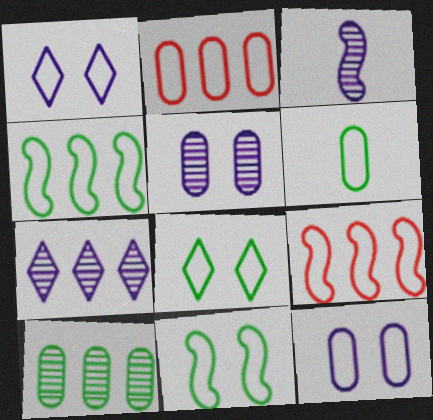[[1, 6, 9], 
[2, 6, 12], 
[3, 5, 7], 
[4, 6, 8]]